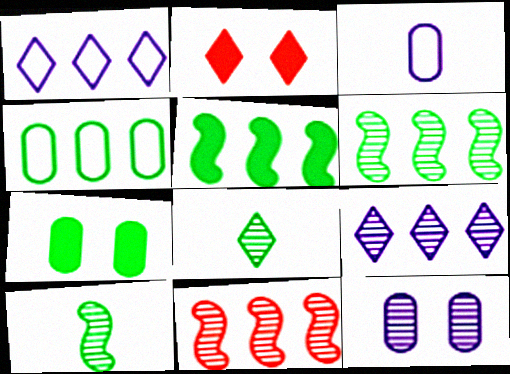[[1, 2, 8], 
[2, 3, 6], 
[8, 11, 12]]